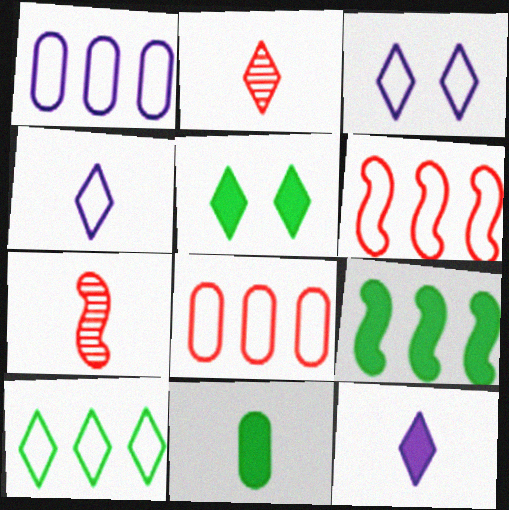[[1, 5, 7], 
[1, 6, 10], 
[4, 7, 11], 
[5, 9, 11]]